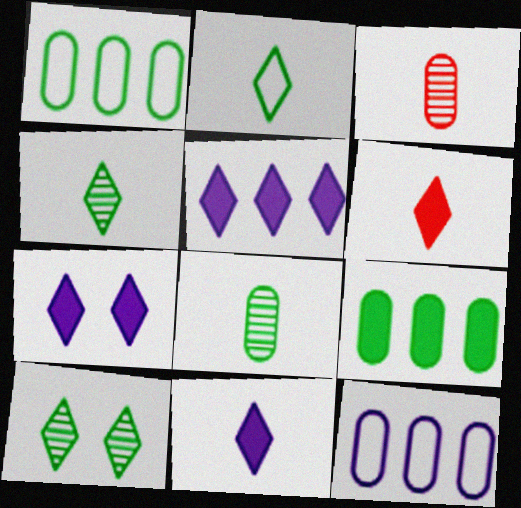[[5, 7, 11]]